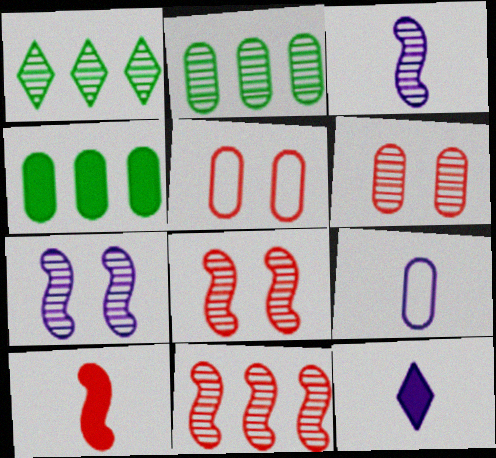[[1, 3, 6], 
[3, 9, 12], 
[4, 6, 9]]